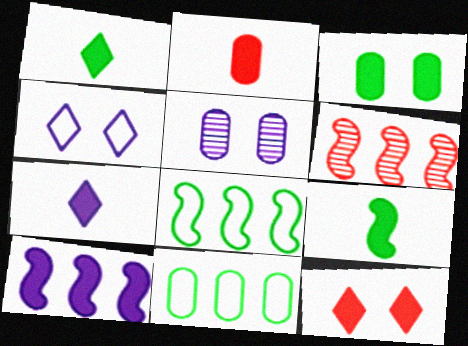[[2, 5, 11], 
[2, 7, 9], 
[6, 8, 10]]